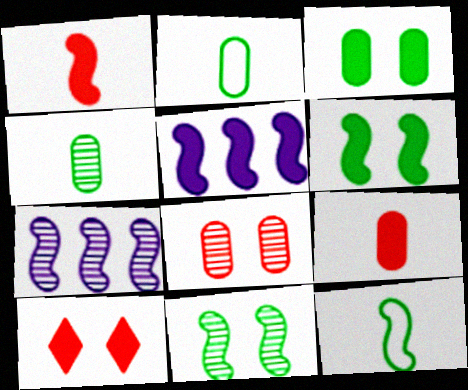[[1, 5, 6], 
[2, 7, 10]]